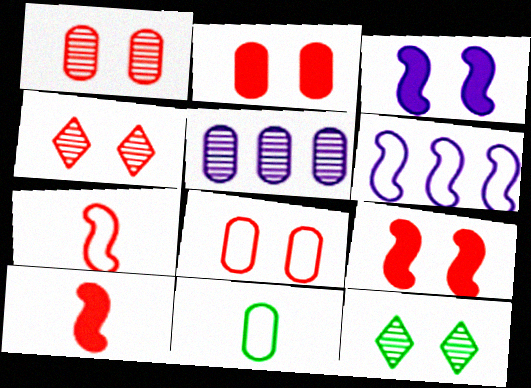[[1, 2, 8], 
[2, 5, 11], 
[3, 8, 12], 
[4, 8, 9]]